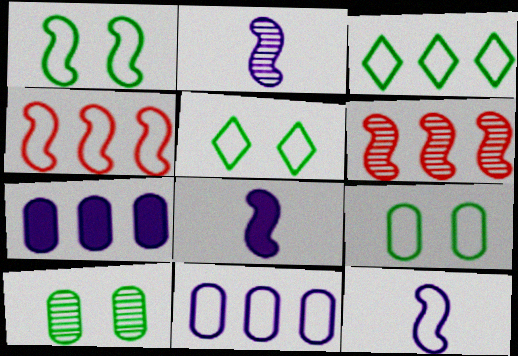[[1, 4, 12], 
[1, 5, 9], 
[1, 6, 8], 
[2, 8, 12], 
[3, 4, 11], 
[3, 6, 7]]